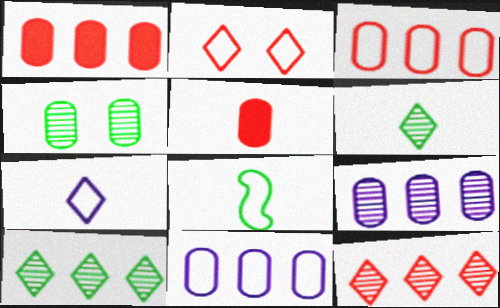[[2, 8, 11], 
[4, 5, 11]]